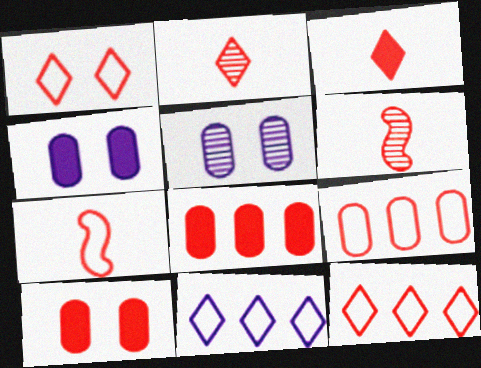[[1, 6, 8], 
[1, 7, 9], 
[6, 10, 12]]